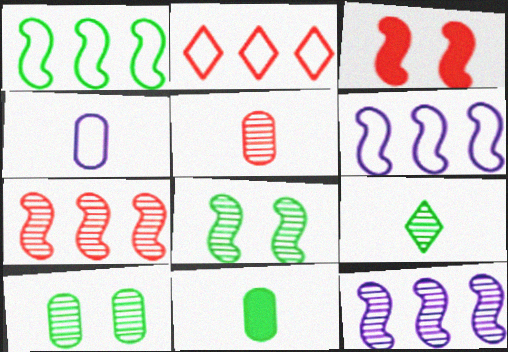[[2, 3, 5], 
[4, 5, 11]]